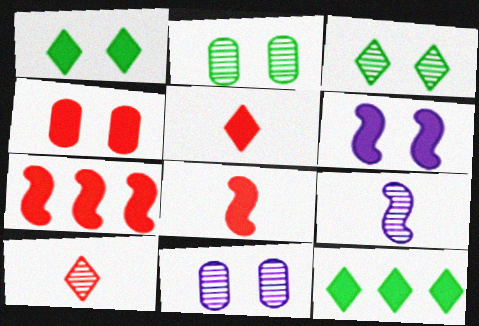[[1, 4, 6], 
[4, 5, 7]]